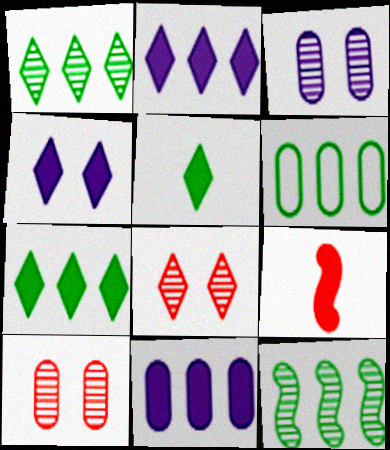[[6, 7, 12]]